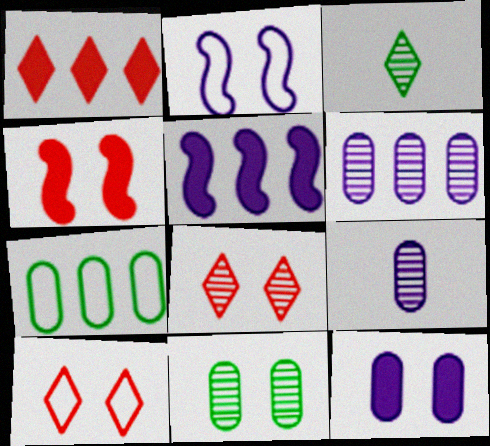[]